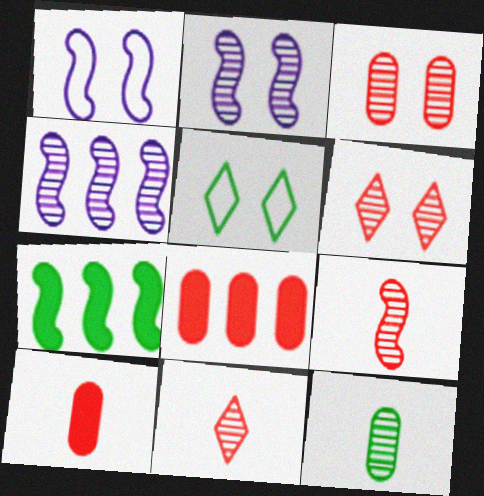[[1, 7, 9], 
[4, 5, 10], 
[4, 6, 12], 
[5, 7, 12]]